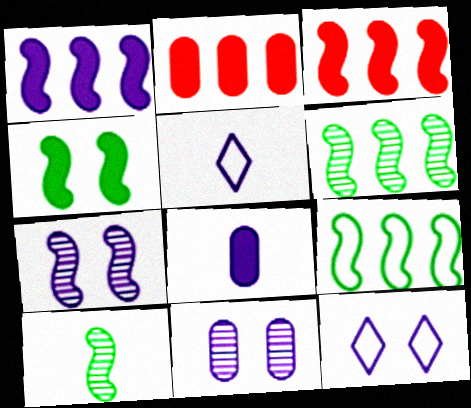[[1, 5, 11], 
[2, 10, 12], 
[4, 9, 10]]